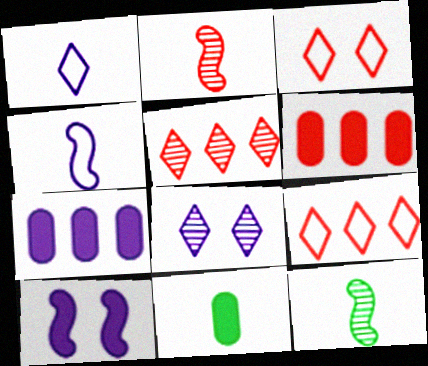[[1, 2, 11], 
[2, 3, 6], 
[3, 7, 12], 
[4, 7, 8]]